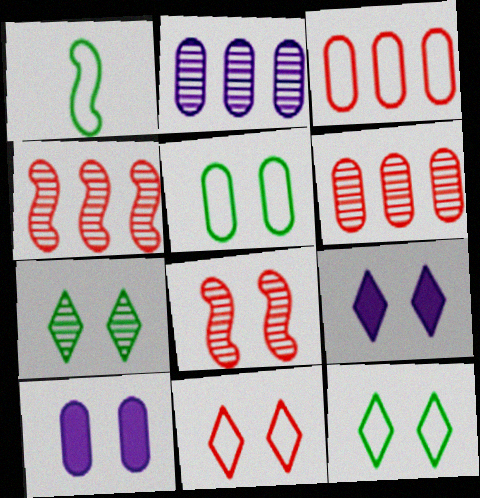[[1, 6, 9], 
[5, 8, 9], 
[7, 9, 11], 
[8, 10, 12]]